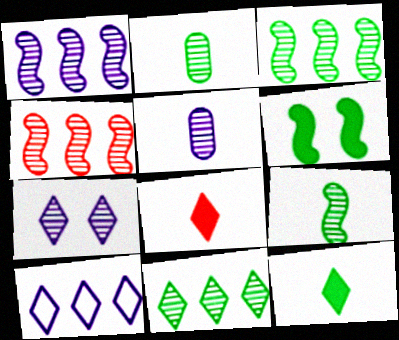[[1, 3, 4], 
[1, 5, 7], 
[2, 4, 7]]